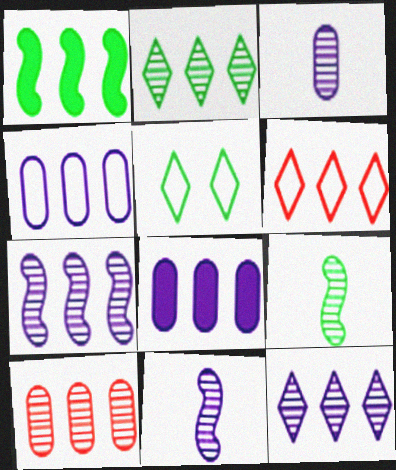[[2, 7, 10]]